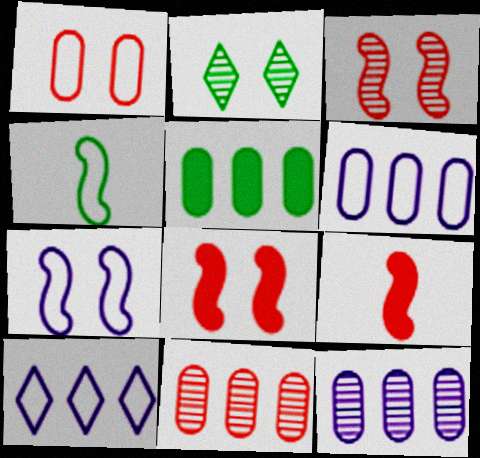[[1, 4, 10], 
[2, 4, 5], 
[2, 6, 9], 
[5, 6, 11]]